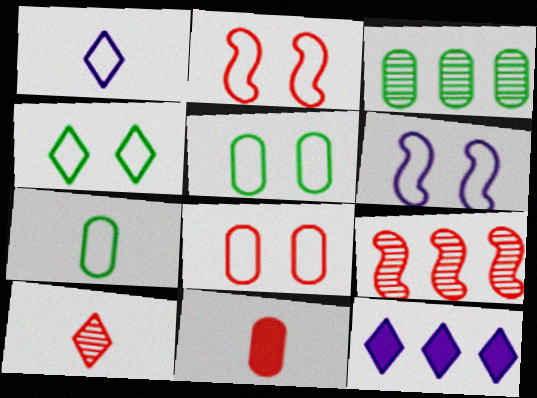[[4, 6, 8], 
[4, 10, 12]]